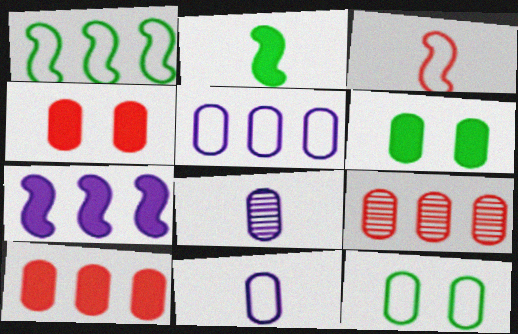[[6, 9, 11], 
[8, 10, 12]]